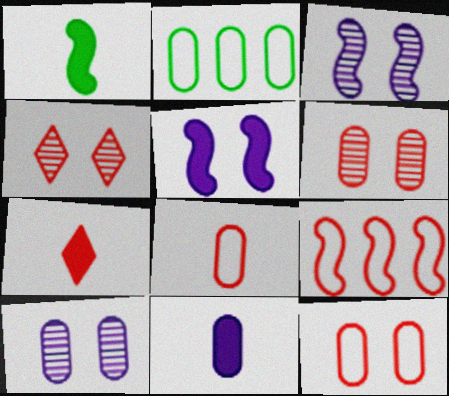[[1, 3, 9], 
[1, 7, 11], 
[2, 3, 7], 
[2, 6, 11], 
[6, 7, 9]]